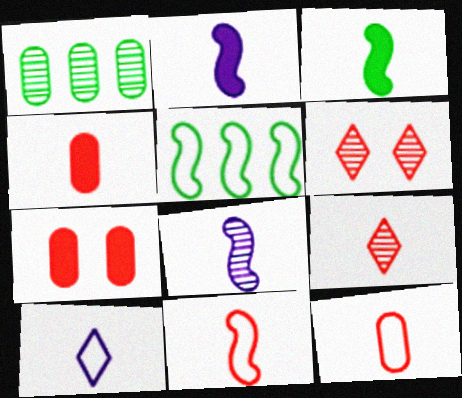[[1, 6, 8], 
[3, 8, 11], 
[4, 9, 11]]